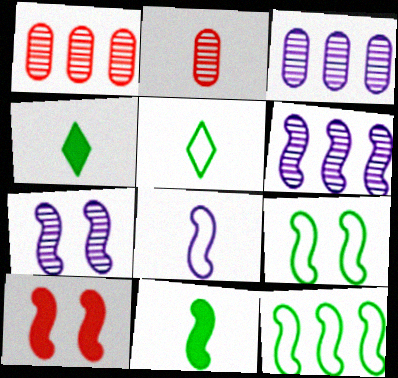[[2, 4, 8], 
[3, 5, 10], 
[7, 9, 10]]